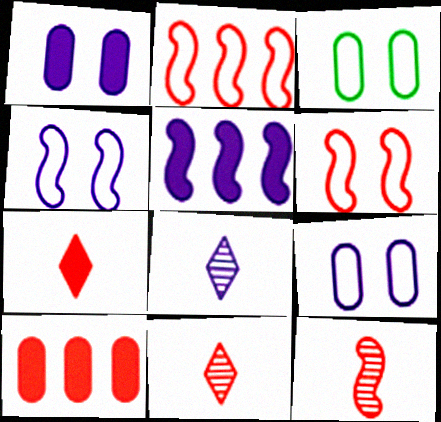[[3, 5, 11], 
[5, 8, 9], 
[6, 10, 11]]